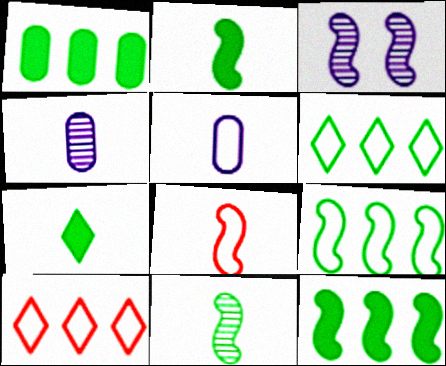[[3, 8, 12], 
[4, 7, 8]]